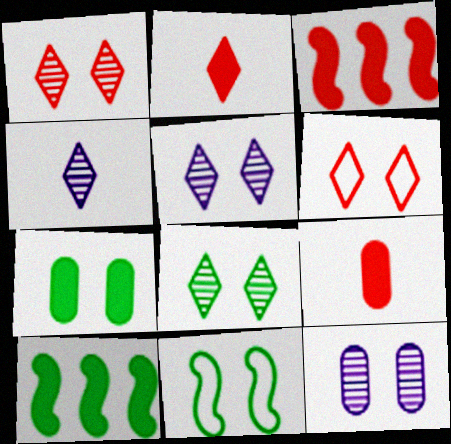[[1, 5, 8], 
[7, 8, 11]]